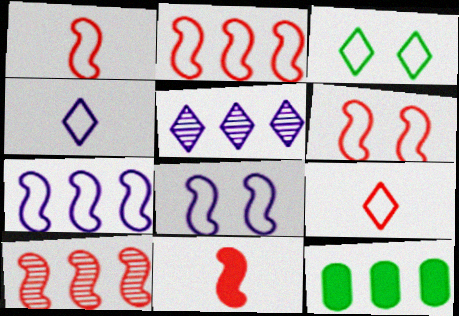[[1, 2, 6], 
[2, 5, 12], 
[6, 10, 11]]